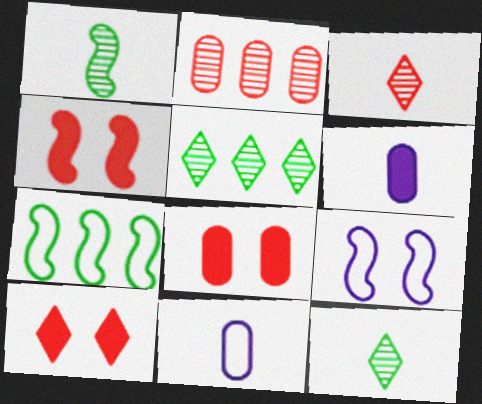[[4, 5, 11], 
[4, 8, 10]]